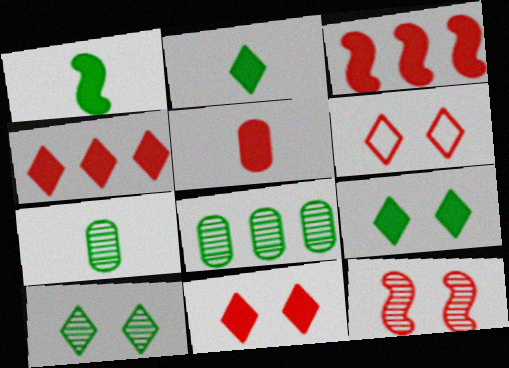[[3, 5, 11]]